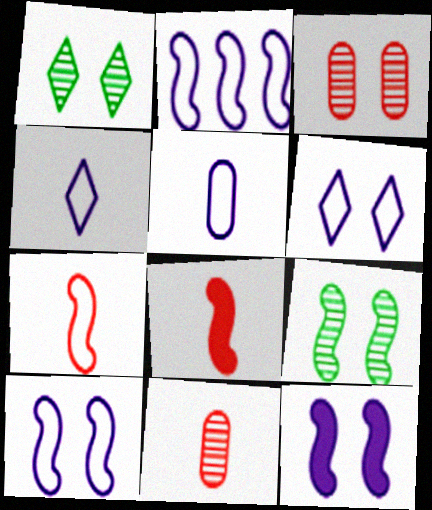[[2, 5, 6], 
[2, 8, 9]]